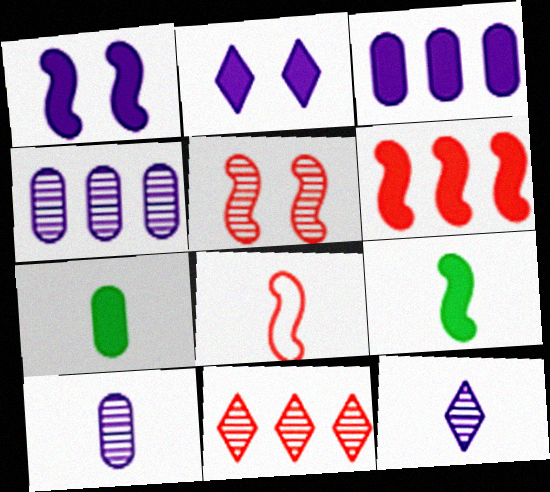[[1, 6, 9], 
[2, 6, 7], 
[5, 6, 8], 
[7, 8, 12]]